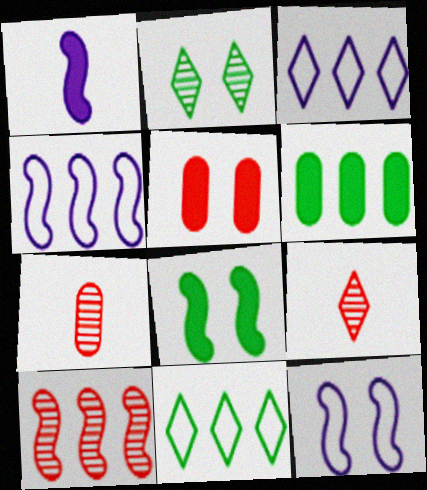[[2, 5, 12], 
[3, 6, 10], 
[3, 7, 8], 
[6, 9, 12]]